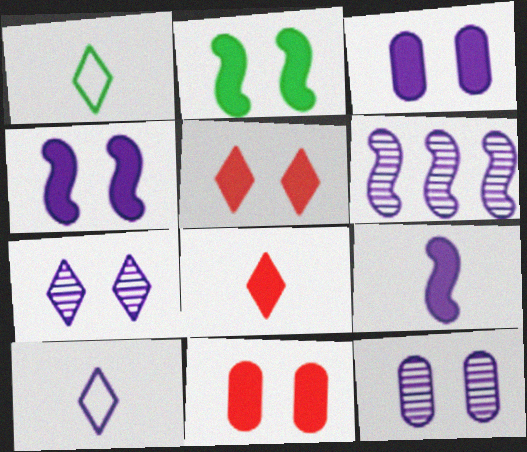[[1, 6, 11], 
[2, 3, 5], 
[3, 6, 10]]